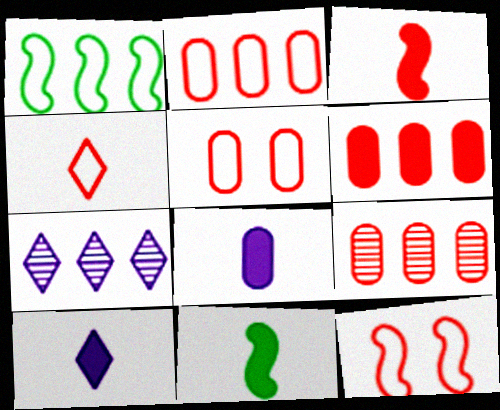[[1, 6, 7], 
[2, 4, 12], 
[2, 6, 9], 
[5, 7, 11]]